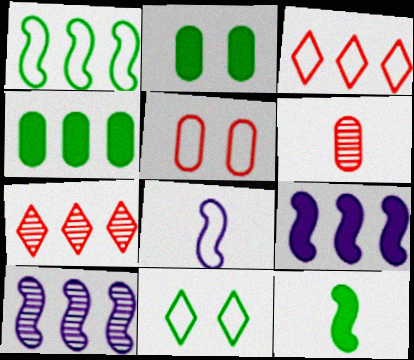[[2, 7, 8], 
[3, 4, 10], 
[6, 9, 11]]